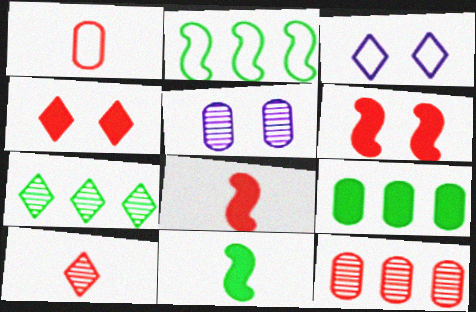[[1, 2, 3], 
[1, 5, 9], 
[1, 8, 10], 
[2, 7, 9], 
[3, 11, 12]]